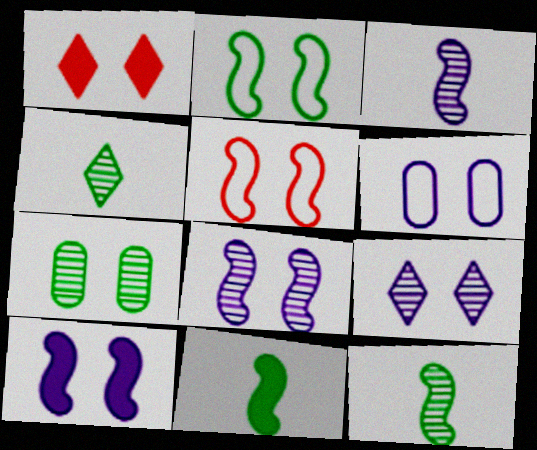[[6, 9, 10]]